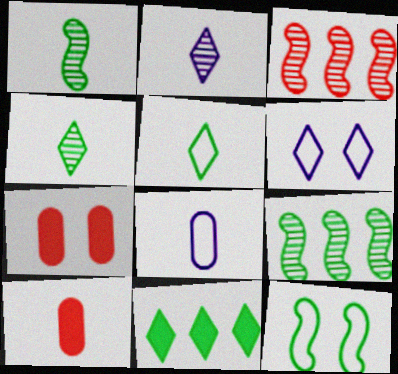[[6, 9, 10]]